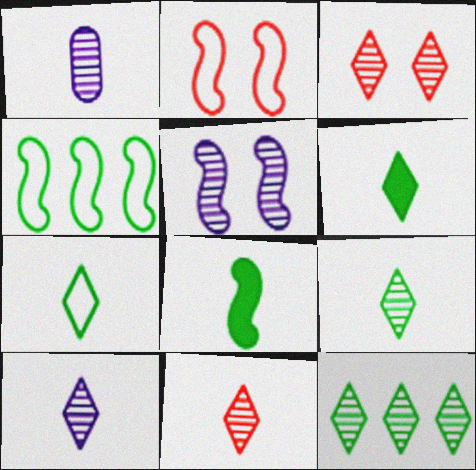[[3, 10, 12], 
[6, 7, 9], 
[9, 10, 11]]